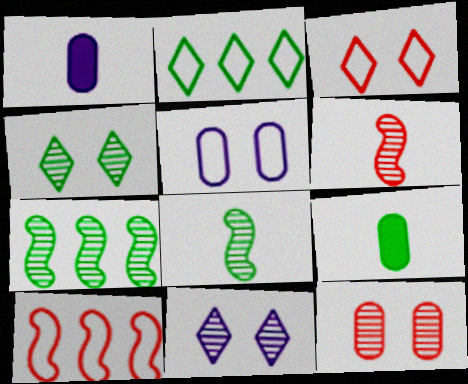[[1, 3, 7], 
[1, 4, 10], 
[9, 10, 11]]